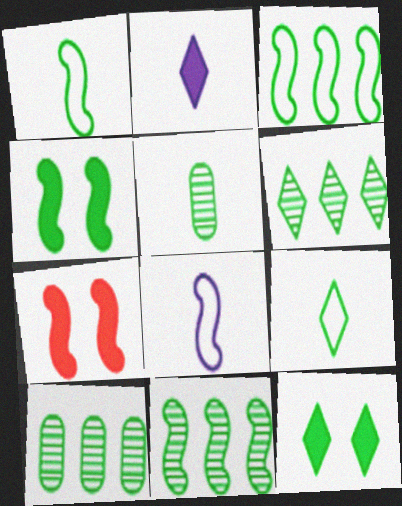[[1, 4, 11], 
[1, 10, 12], 
[3, 5, 12], 
[4, 9, 10], 
[6, 9, 12], 
[6, 10, 11], 
[7, 8, 11]]